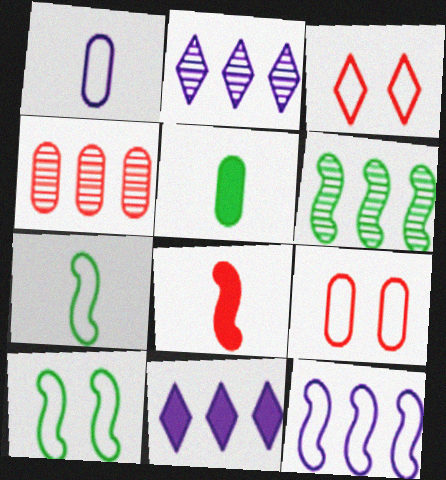[[2, 4, 6], 
[3, 4, 8]]